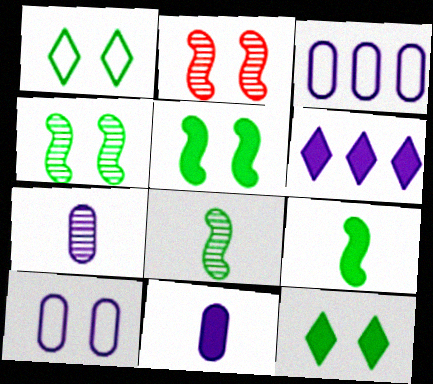[[2, 10, 12]]